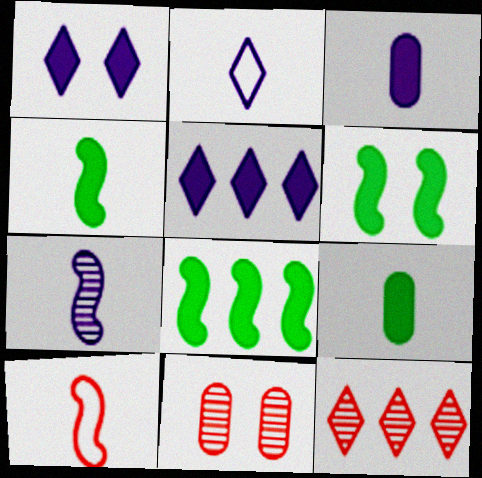[[2, 3, 7], 
[2, 8, 11], 
[4, 6, 8], 
[4, 7, 10]]